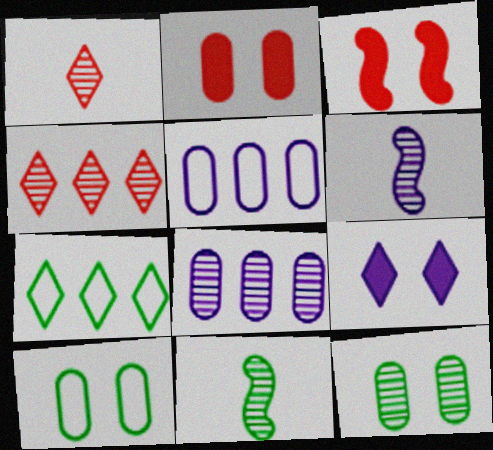[[1, 7, 9], 
[2, 6, 7], 
[4, 6, 12], 
[5, 6, 9]]